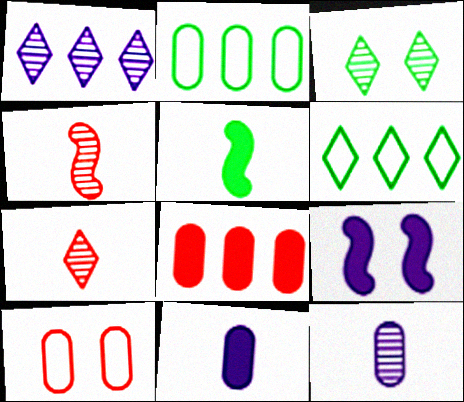[[1, 3, 7], 
[1, 5, 10], 
[2, 3, 5], 
[2, 7, 9], 
[3, 9, 10]]